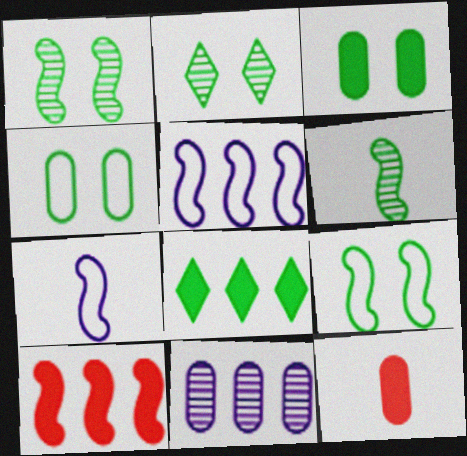[[1, 7, 10], 
[2, 3, 9], 
[2, 5, 12], 
[4, 6, 8], 
[4, 11, 12]]